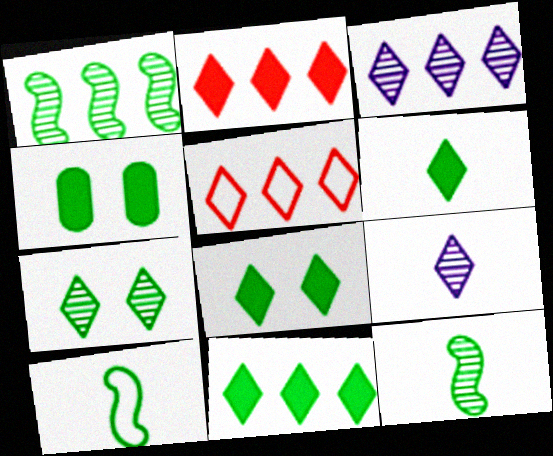[[3, 5, 11], 
[5, 8, 9], 
[6, 8, 11]]